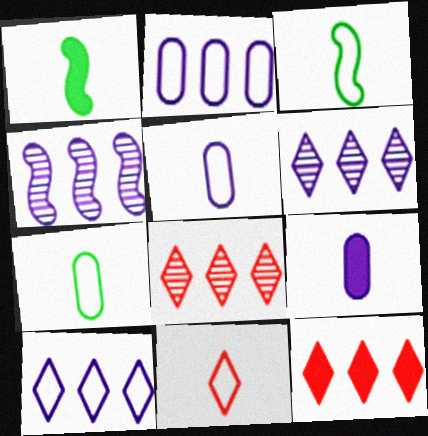[[3, 5, 11]]